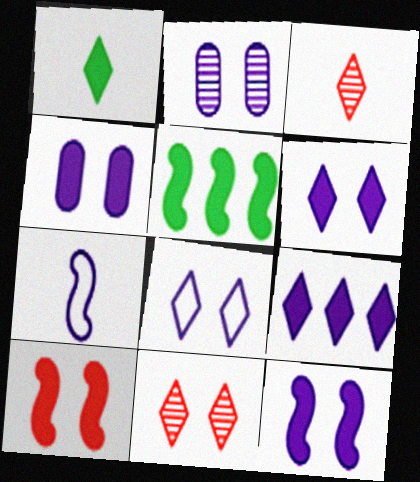[[2, 7, 9], 
[2, 8, 12], 
[4, 6, 12]]